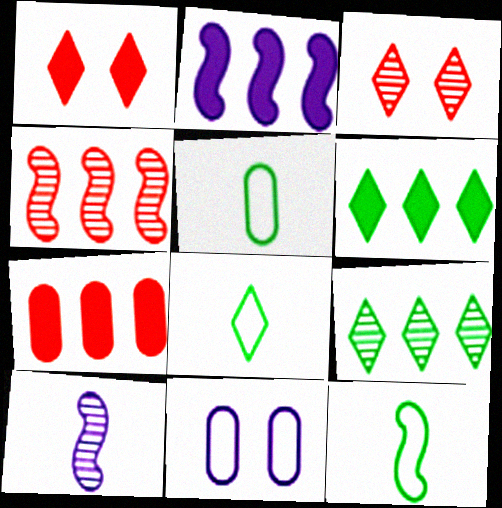[[2, 3, 5], 
[2, 6, 7], 
[5, 8, 12]]